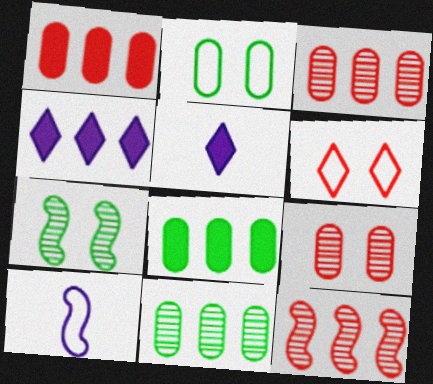[[2, 5, 12]]